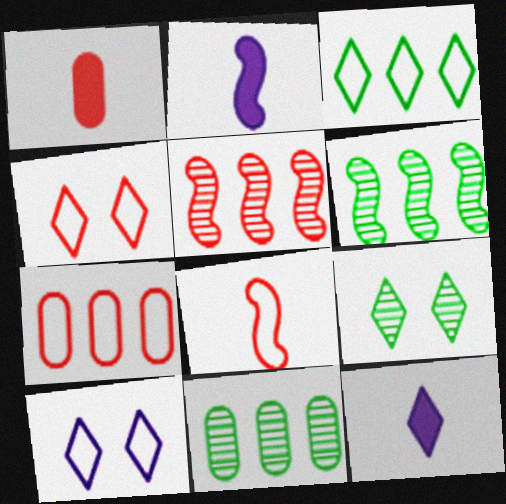[[1, 4, 5], 
[1, 6, 10], 
[2, 4, 11], 
[2, 7, 9], 
[4, 7, 8]]